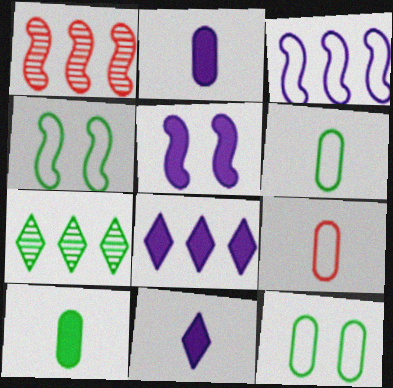[[1, 11, 12], 
[2, 5, 8], 
[4, 7, 10], 
[5, 7, 9]]